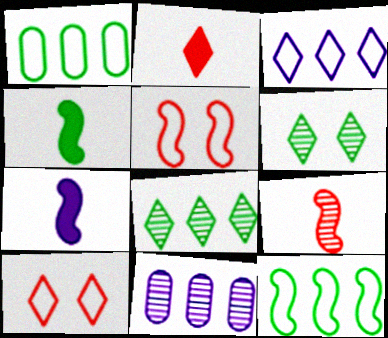[[1, 4, 6], 
[2, 3, 6], 
[4, 10, 11], 
[6, 9, 11]]